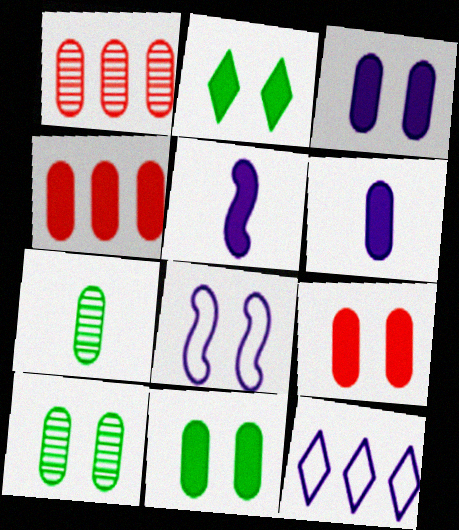[[2, 4, 5], 
[3, 9, 11], 
[4, 6, 11]]